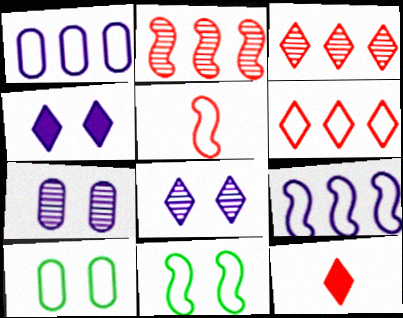[[5, 9, 11]]